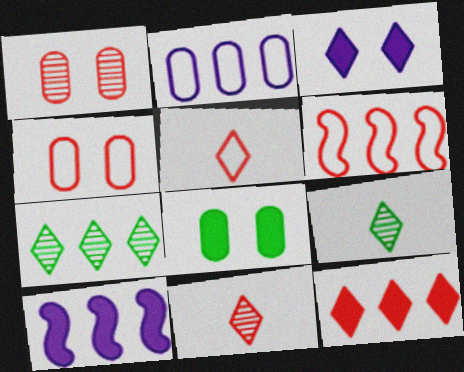[[3, 5, 7], 
[4, 5, 6], 
[4, 9, 10]]